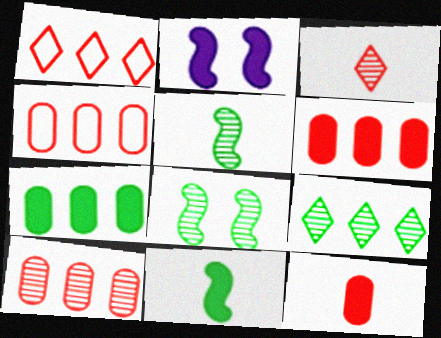[[4, 6, 10]]